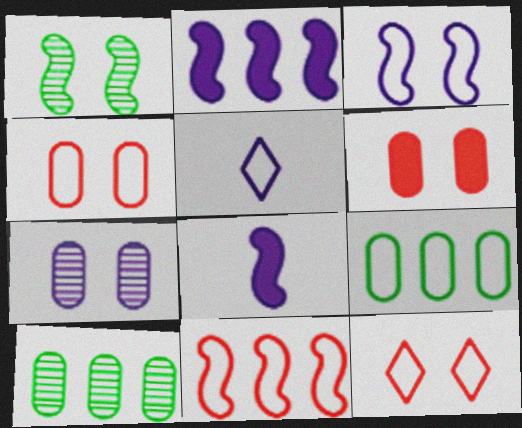[[1, 8, 11], 
[2, 5, 7], 
[8, 10, 12]]